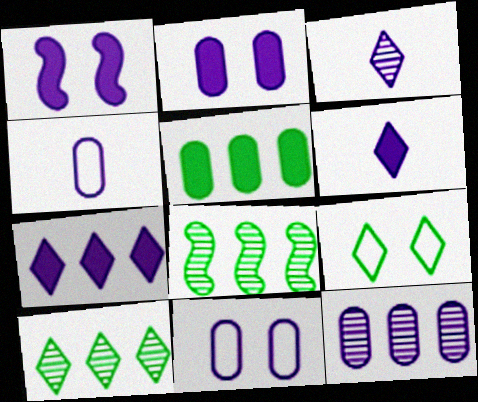[[2, 4, 12]]